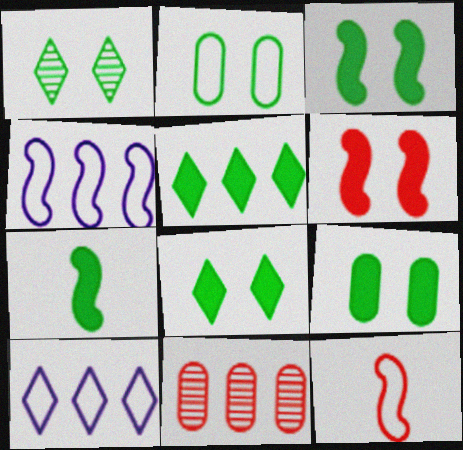[[1, 2, 3], 
[2, 10, 12], 
[3, 8, 9], 
[4, 5, 11], 
[5, 7, 9]]